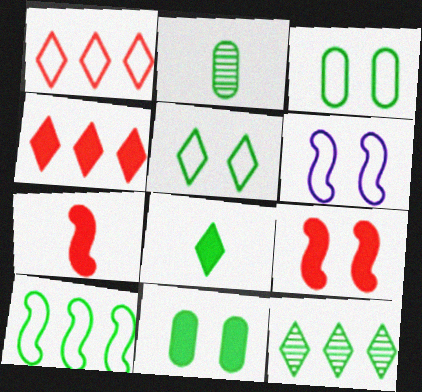[[2, 4, 6], 
[5, 8, 12]]